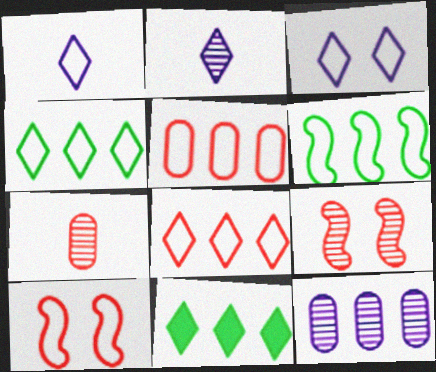[]